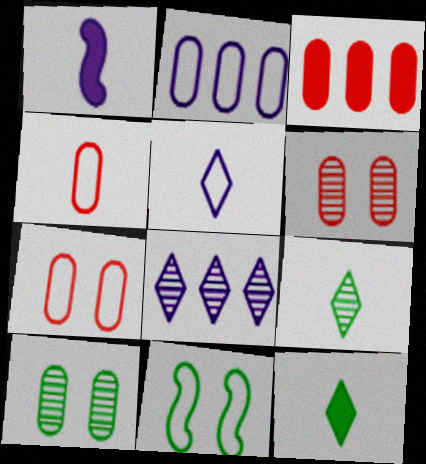[[1, 4, 9], 
[3, 4, 6]]